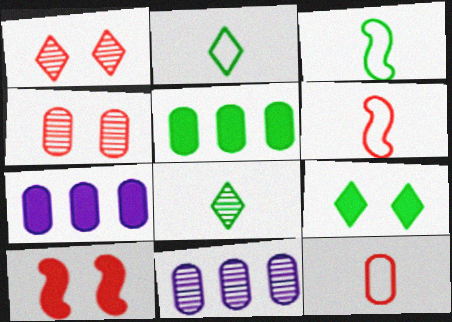[[1, 3, 7], 
[2, 10, 11], 
[6, 9, 11]]